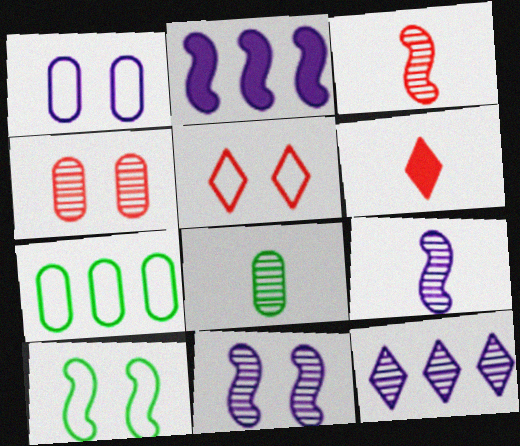[[1, 5, 10], 
[2, 3, 10], 
[2, 5, 8], 
[6, 7, 11]]